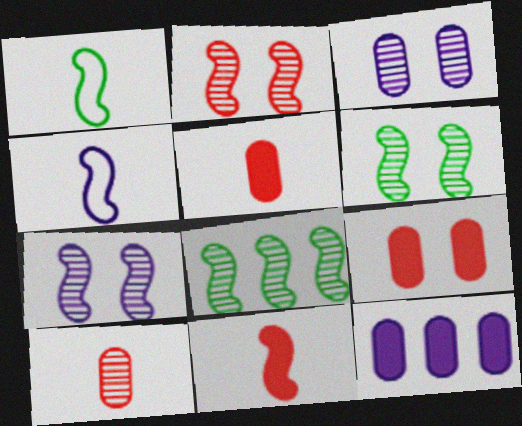[[2, 6, 7]]